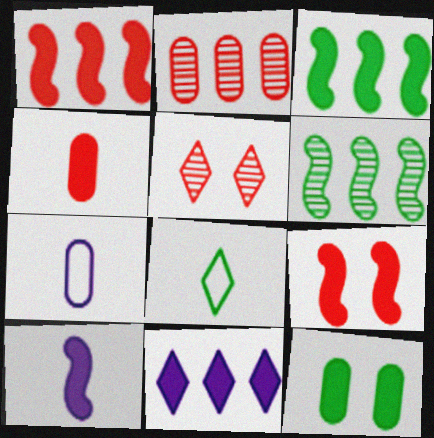[[2, 7, 12], 
[3, 5, 7], 
[3, 9, 10], 
[5, 8, 11], 
[6, 8, 12]]